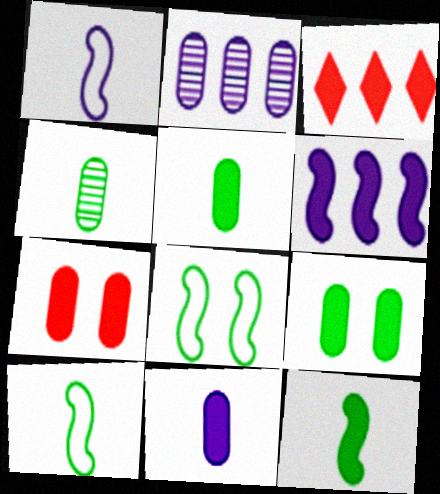[]